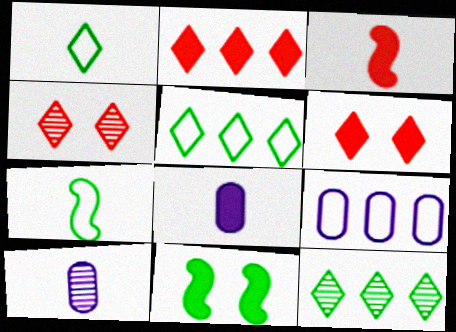[[1, 3, 10], 
[2, 8, 11]]